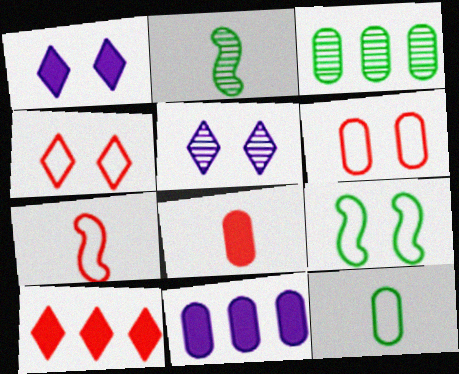[[1, 3, 7], 
[2, 4, 11]]